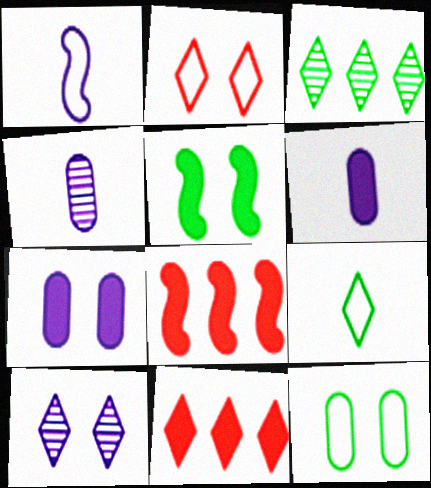[[5, 6, 11], 
[9, 10, 11]]